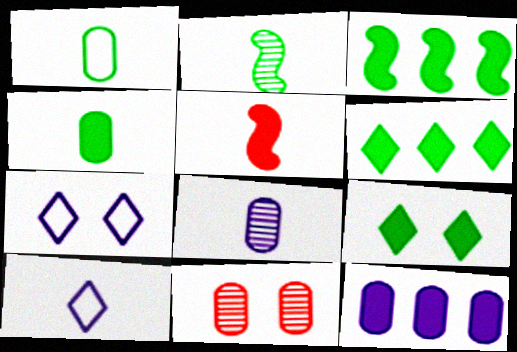[[1, 11, 12], 
[3, 4, 9], 
[3, 10, 11], 
[5, 9, 12]]